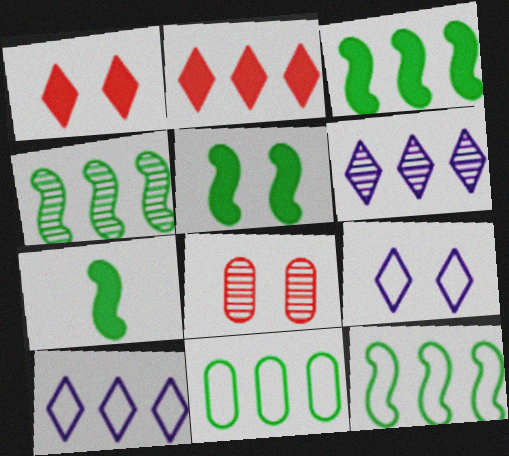[[3, 4, 12], 
[3, 5, 7], 
[5, 8, 9], 
[7, 8, 10]]